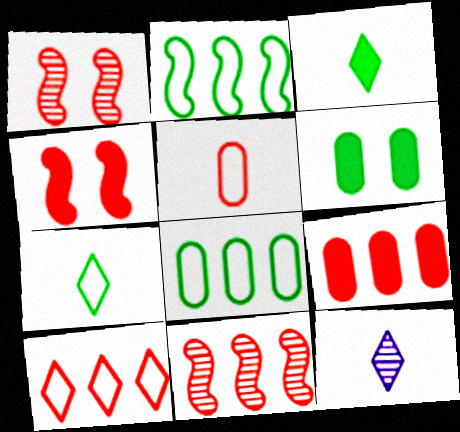[[4, 8, 12], 
[9, 10, 11]]